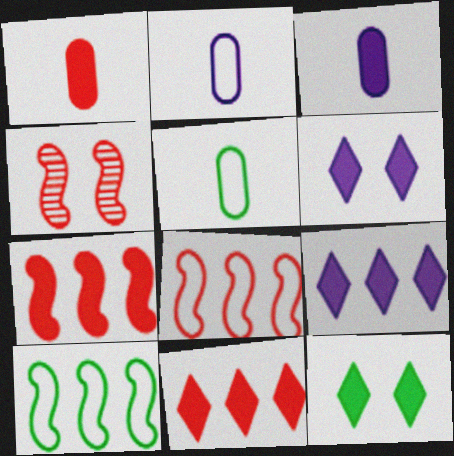[[3, 7, 12], 
[4, 5, 9]]